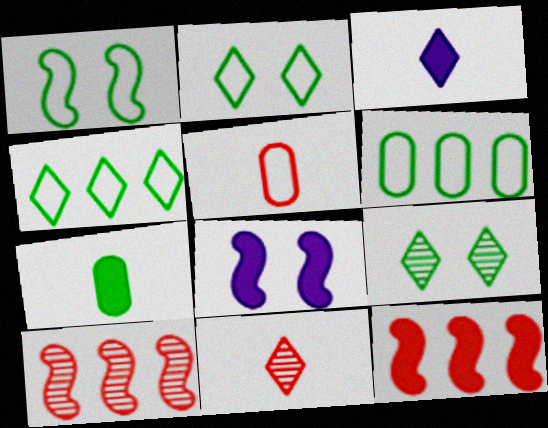[[6, 8, 11]]